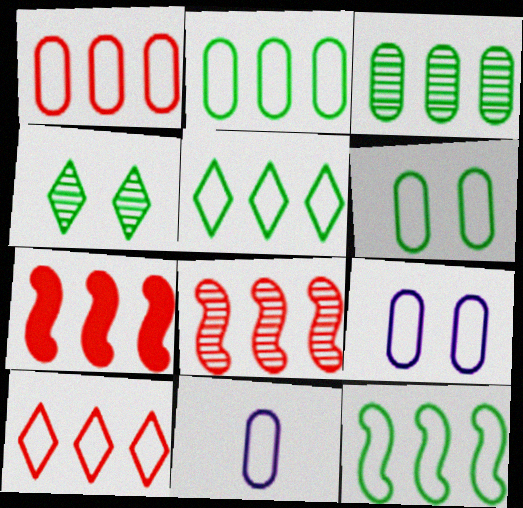[[1, 6, 11], 
[2, 5, 12], 
[4, 7, 11]]